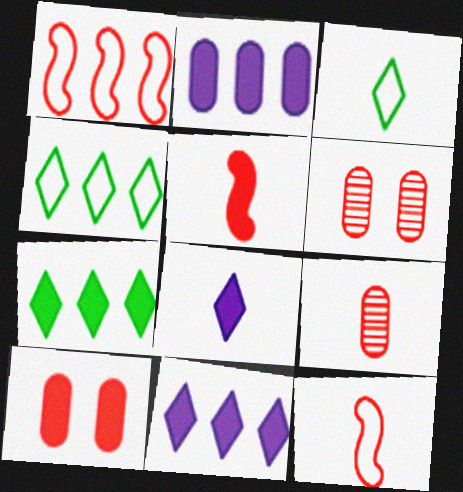[]